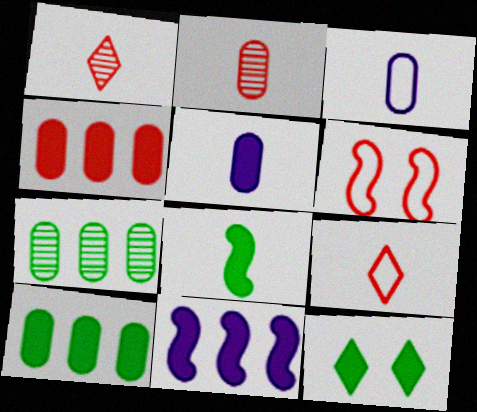[[1, 3, 8], 
[1, 4, 6], 
[8, 10, 12]]